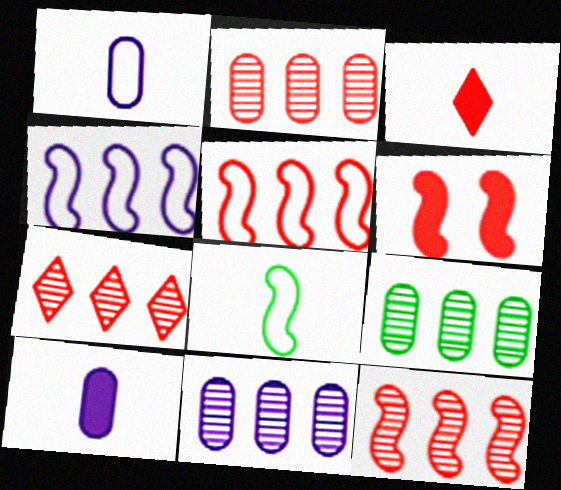[[2, 7, 12], 
[2, 9, 11]]